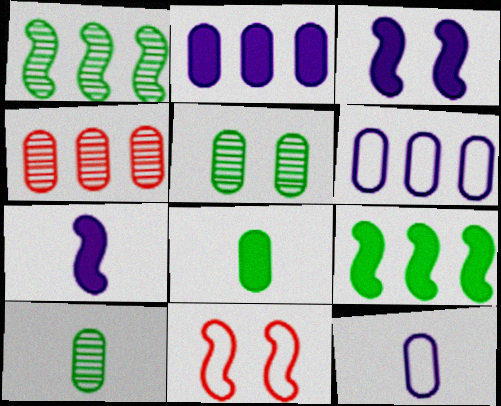[[1, 7, 11]]